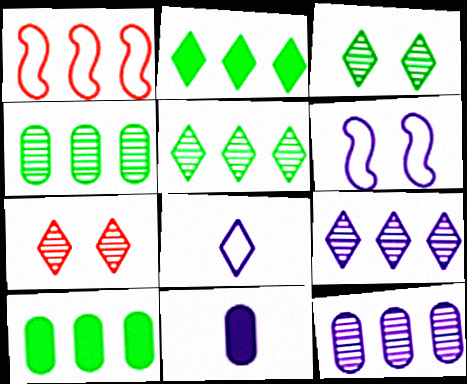[[1, 2, 12], 
[1, 3, 11], 
[1, 9, 10], 
[2, 7, 8], 
[6, 9, 11]]